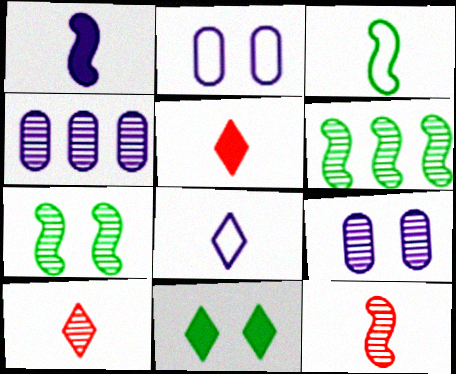[[1, 3, 12], 
[2, 5, 6], 
[4, 7, 10], 
[6, 9, 10]]